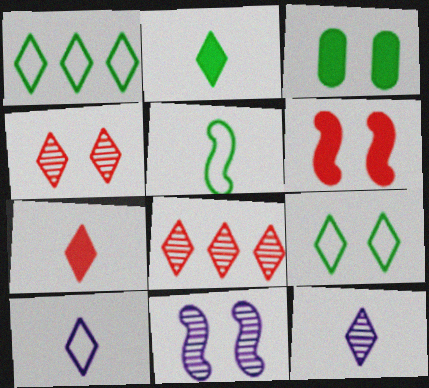[]